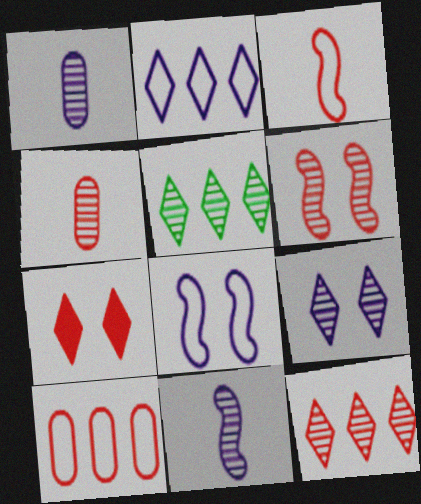[[1, 5, 6], 
[4, 6, 12]]